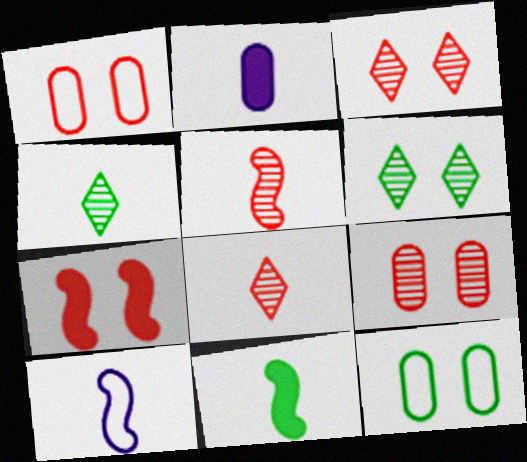[[1, 3, 7], 
[5, 10, 11]]